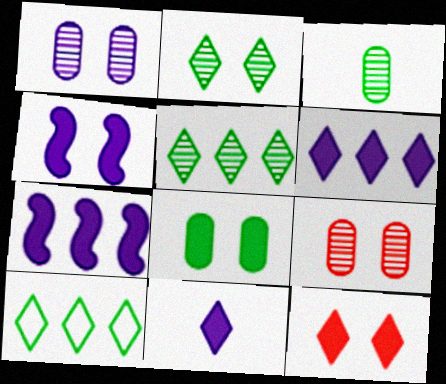[[4, 8, 12]]